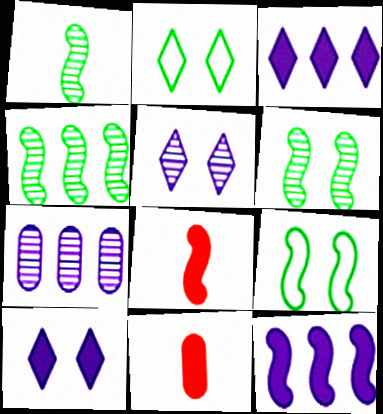[[1, 4, 6], 
[2, 7, 8]]